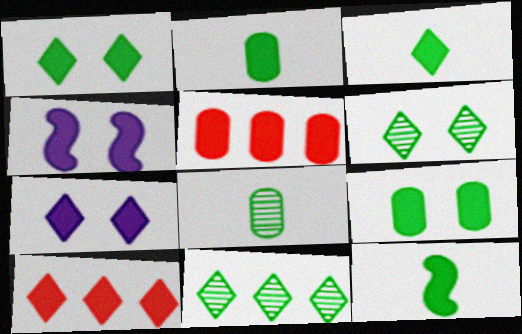[[2, 3, 12], 
[2, 4, 10], 
[3, 4, 5], 
[3, 7, 10], 
[5, 7, 12]]